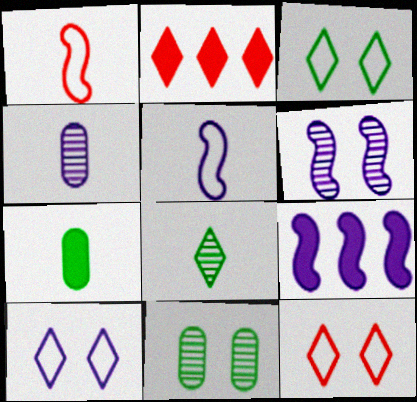[[2, 5, 11], 
[2, 8, 10], 
[3, 10, 12], 
[4, 9, 10], 
[5, 6, 9]]